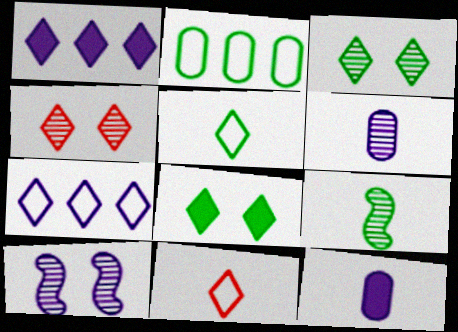[[1, 3, 11], 
[1, 4, 5], 
[2, 8, 9], 
[7, 10, 12], 
[9, 11, 12]]